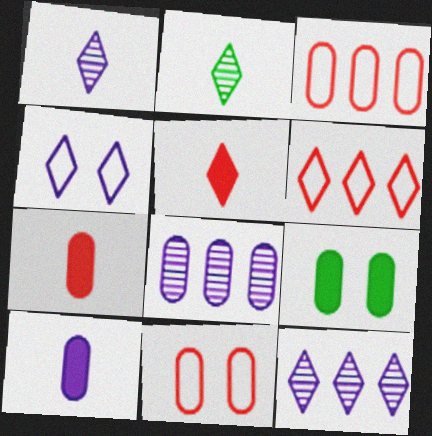[]